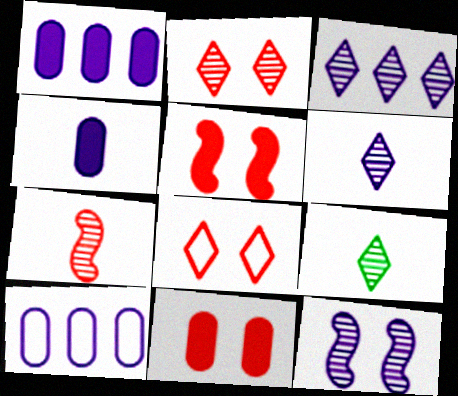[[2, 3, 9], 
[5, 9, 10]]